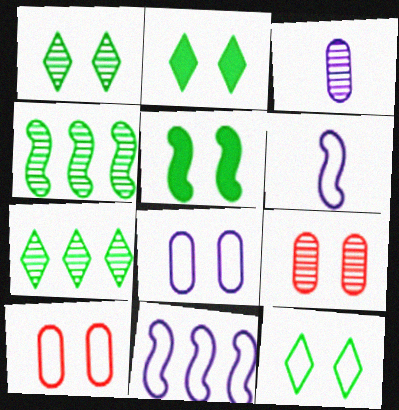[[1, 2, 12]]